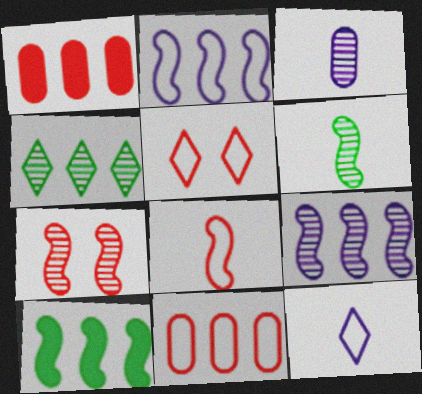[[1, 2, 4], 
[3, 4, 7], 
[3, 5, 10], 
[5, 8, 11], 
[6, 7, 9]]